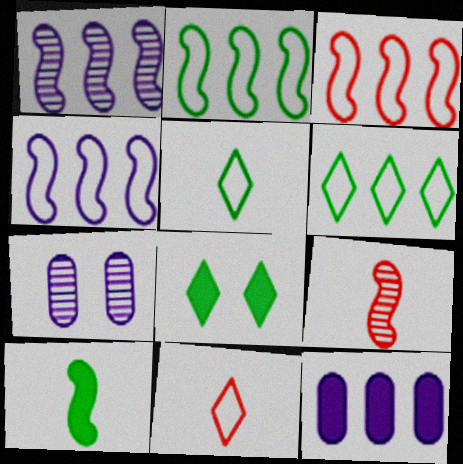[[2, 3, 4]]